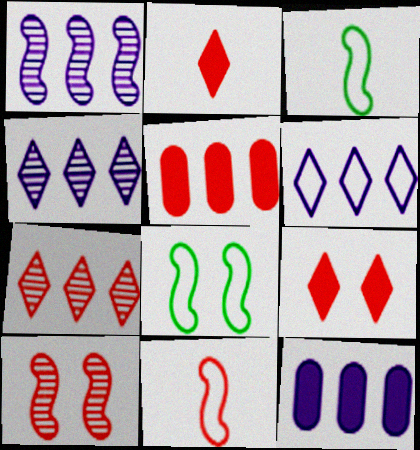[[1, 6, 12]]